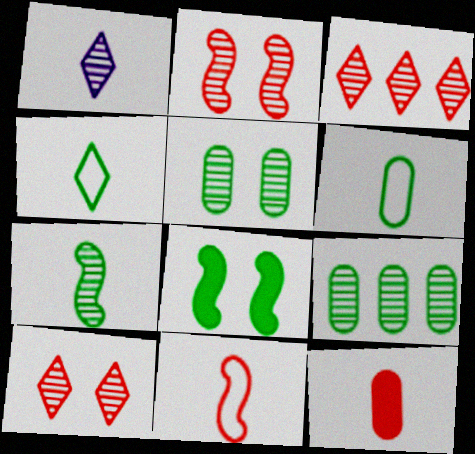[[1, 2, 9], 
[4, 8, 9]]